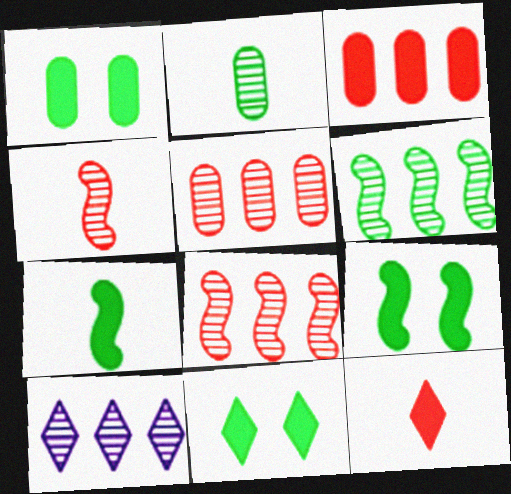[[1, 9, 11], 
[5, 6, 10]]